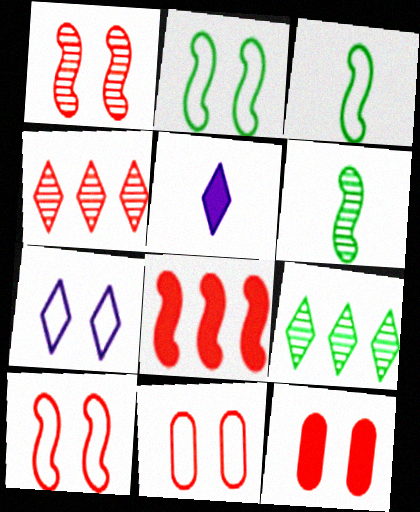[[2, 7, 11]]